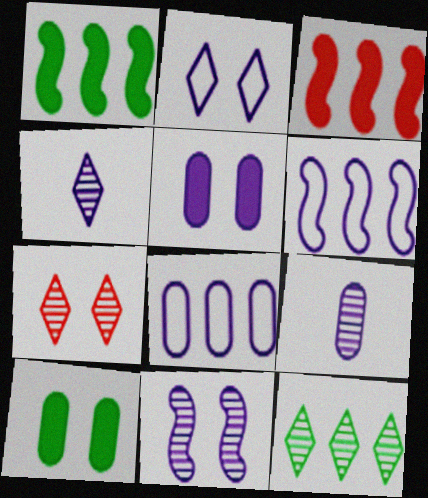[[2, 5, 11], 
[3, 8, 12], 
[4, 5, 6], 
[4, 7, 12], 
[5, 8, 9]]